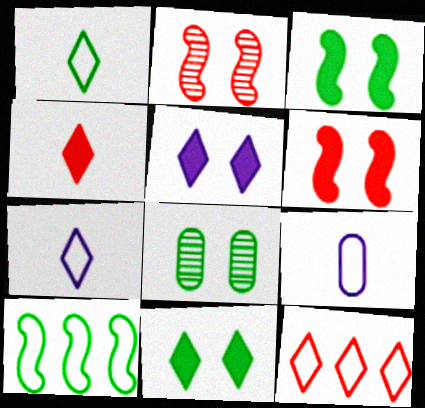[]